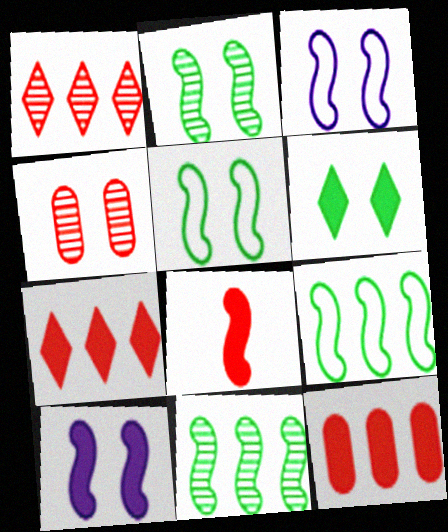[[3, 4, 6], 
[3, 8, 11]]